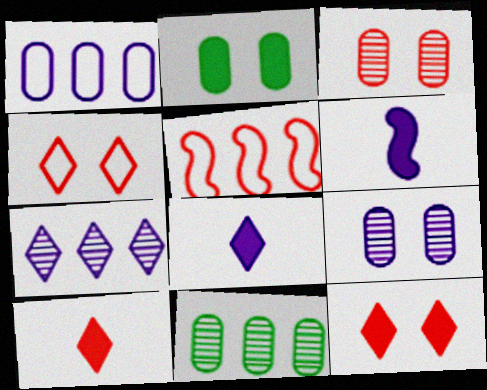[[3, 5, 10], 
[4, 6, 11]]